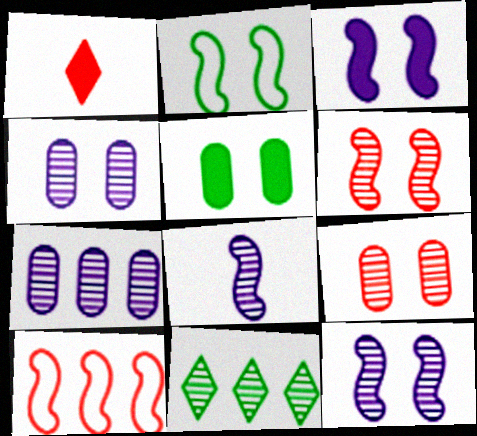[[1, 2, 7], 
[1, 9, 10], 
[2, 3, 6], 
[8, 9, 11]]